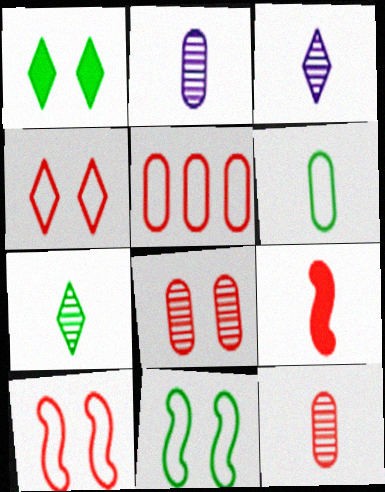[[3, 6, 9]]